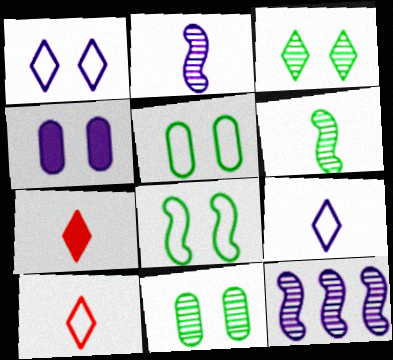[[4, 9, 12], 
[5, 7, 12]]